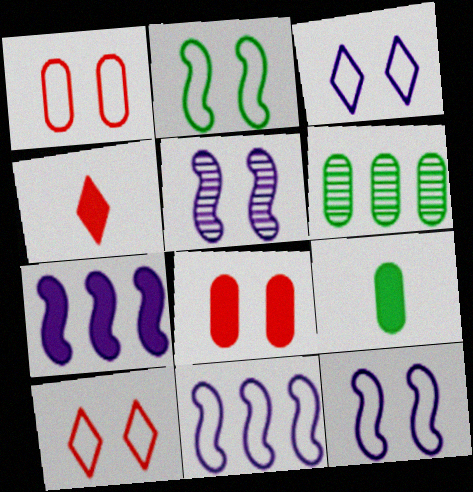[[1, 2, 3], 
[4, 6, 12]]